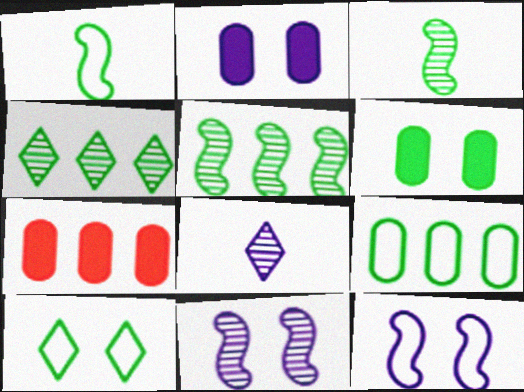[[1, 4, 6], 
[1, 9, 10]]